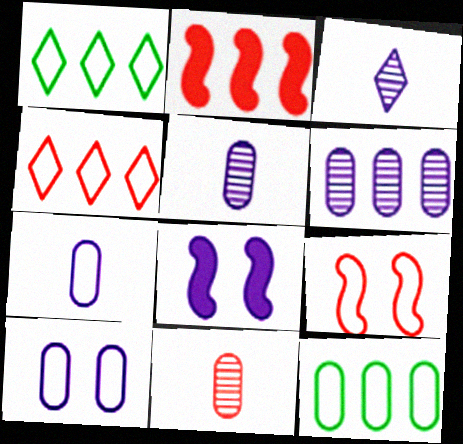[[1, 2, 6], 
[1, 7, 9], 
[1, 8, 11]]